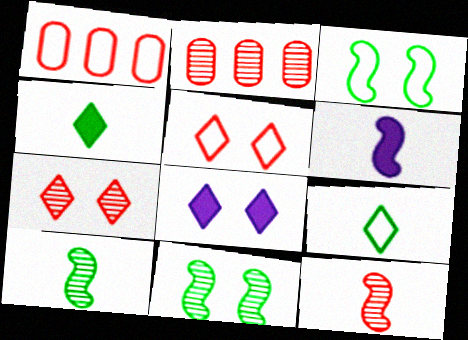[[1, 8, 10], 
[2, 7, 12]]